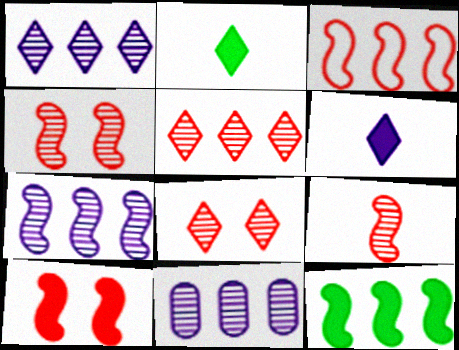[[1, 7, 11], 
[3, 7, 12], 
[3, 9, 10]]